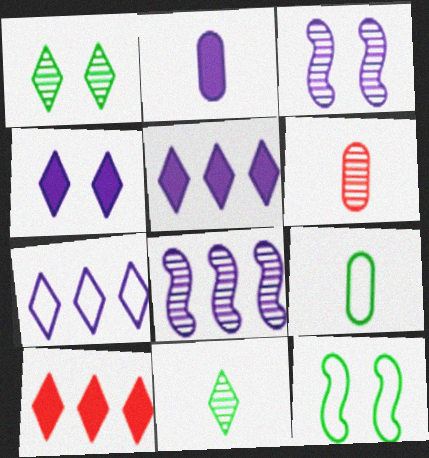[[1, 6, 8], 
[2, 3, 7], 
[2, 6, 9], 
[3, 9, 10], 
[5, 6, 12]]